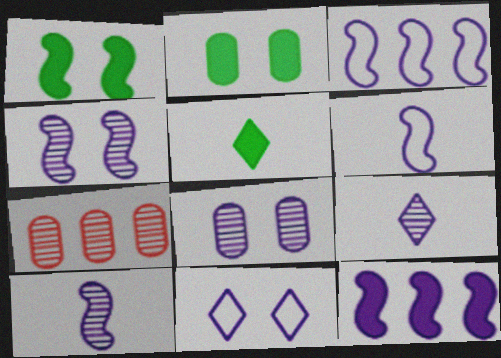[[4, 6, 12]]